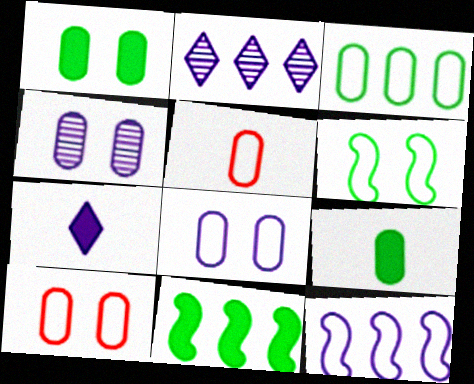[[1, 4, 10], 
[3, 5, 8], 
[4, 7, 12]]